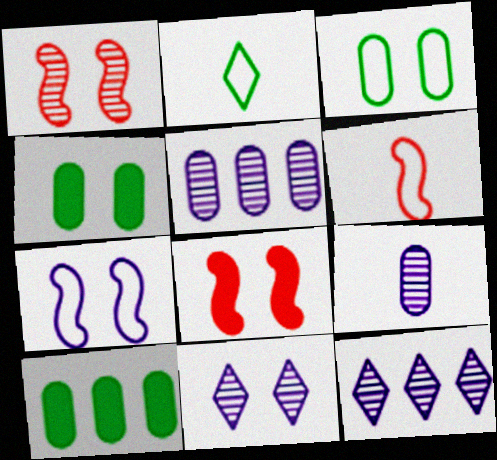[[2, 5, 8], 
[3, 8, 11], 
[4, 6, 12], 
[6, 10, 11]]